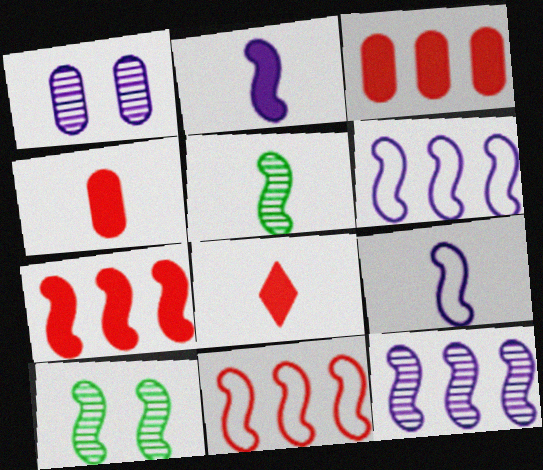[[2, 10, 11], 
[7, 9, 10]]